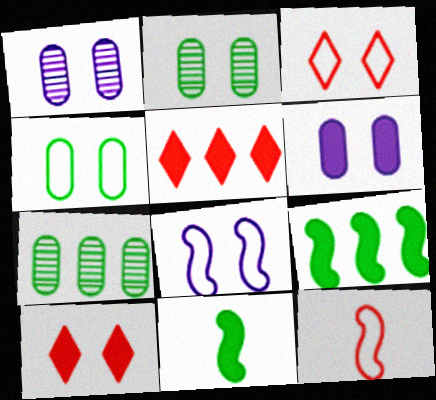[[2, 8, 10], 
[3, 4, 8], 
[5, 6, 11]]